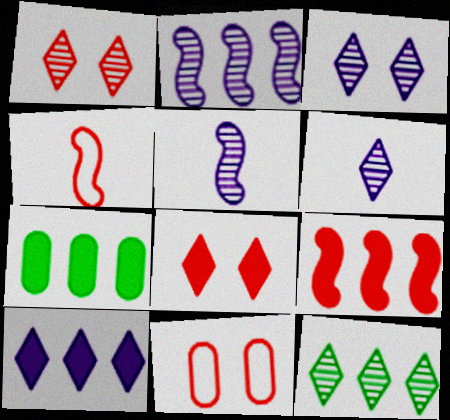[[1, 6, 12], 
[3, 4, 7], 
[7, 9, 10]]